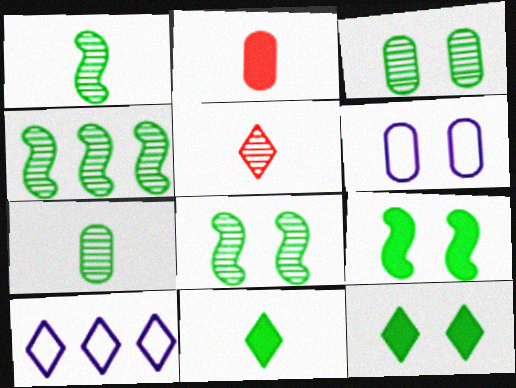[[1, 4, 8], 
[2, 8, 10], 
[5, 10, 12]]